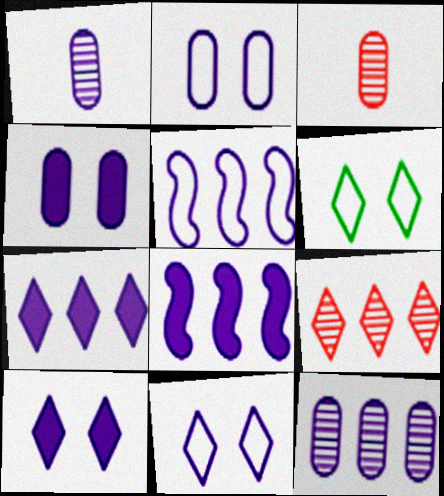[[1, 5, 10], 
[1, 8, 11], 
[3, 6, 8], 
[5, 7, 12]]